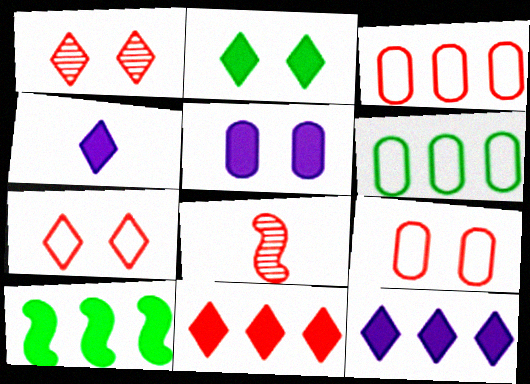[[2, 4, 11], 
[8, 9, 11]]